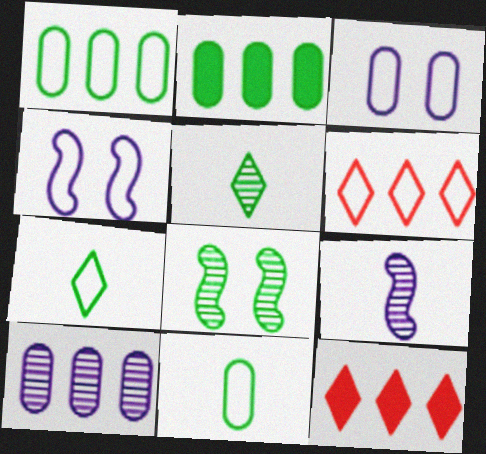[[2, 7, 8], 
[4, 6, 11]]